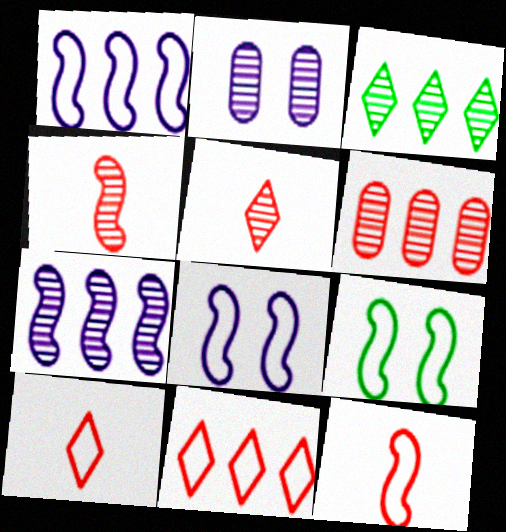[[1, 9, 12], 
[2, 3, 4], 
[3, 6, 7]]